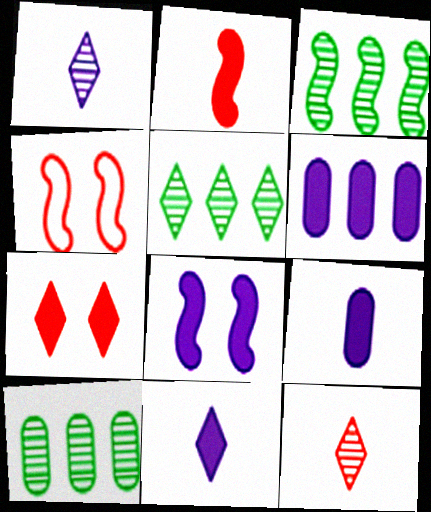[[3, 5, 10], 
[4, 5, 9], 
[4, 10, 11], 
[6, 8, 11]]